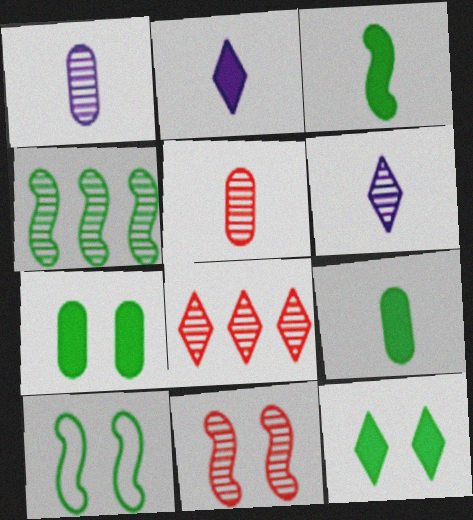[[3, 4, 10], 
[5, 8, 11]]